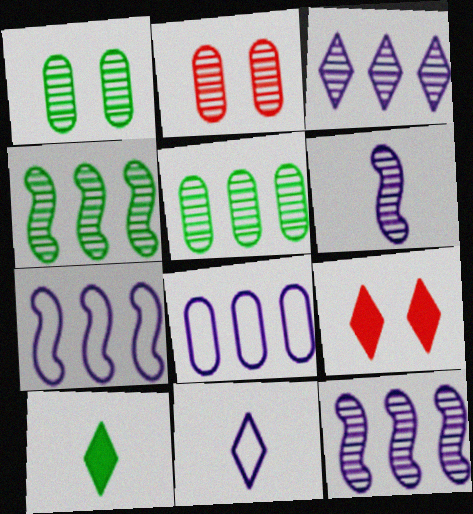[[2, 7, 10]]